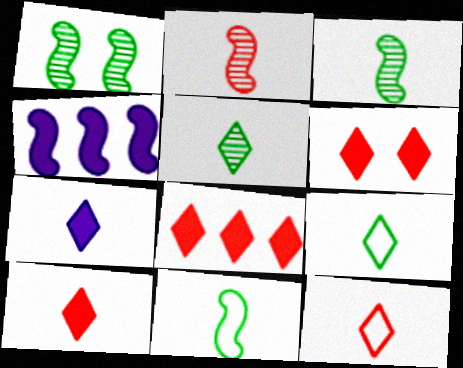[[5, 7, 12], 
[6, 8, 10]]